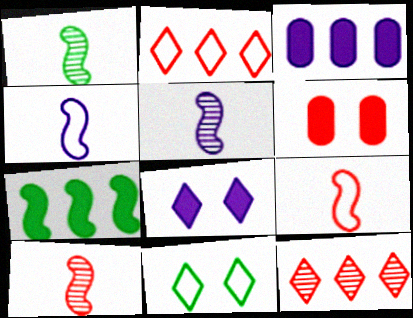[[1, 5, 10], 
[2, 6, 10], 
[3, 10, 11], 
[6, 9, 12]]